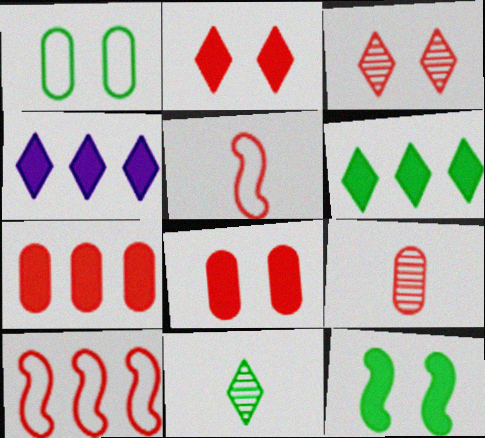[[2, 9, 10], 
[3, 5, 7]]